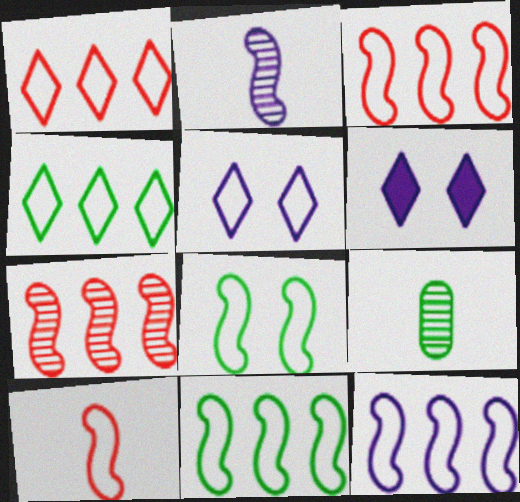[[3, 6, 9], 
[3, 11, 12], 
[8, 10, 12]]